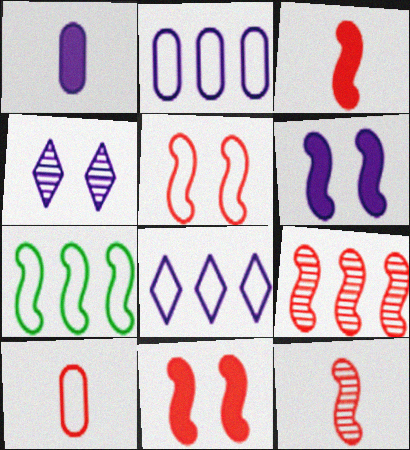[[3, 5, 9], 
[6, 7, 12]]